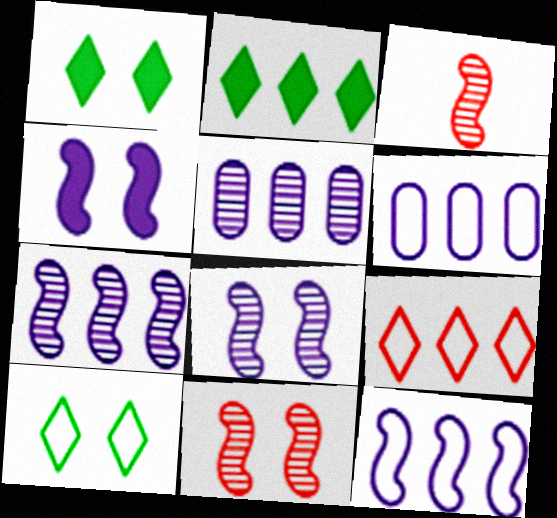[[1, 3, 6]]